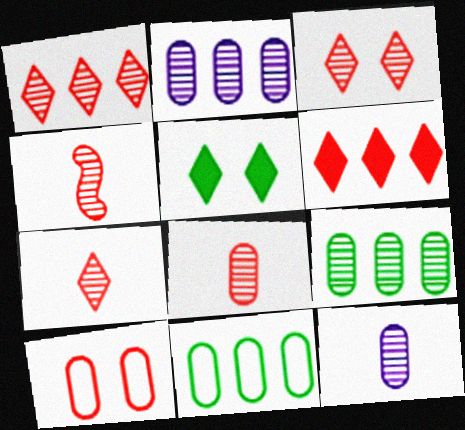[[1, 3, 7], 
[4, 6, 10], 
[4, 7, 8]]